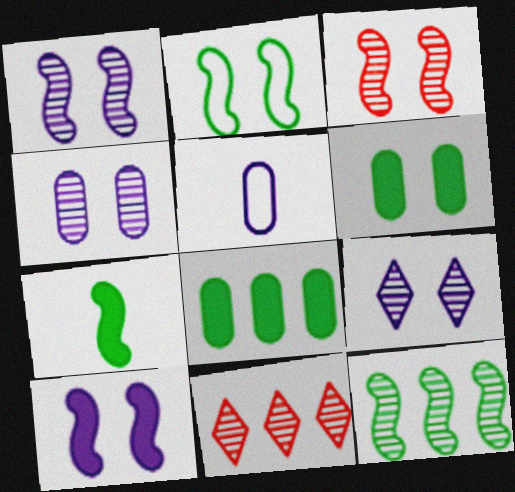[[1, 4, 9], 
[2, 3, 10], 
[2, 7, 12]]